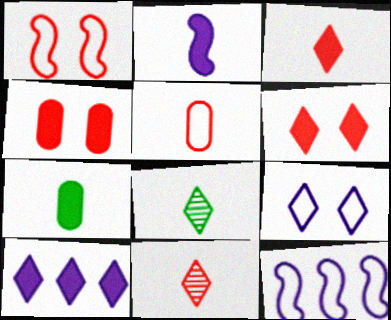[[2, 3, 7], 
[2, 5, 8], 
[4, 8, 12]]